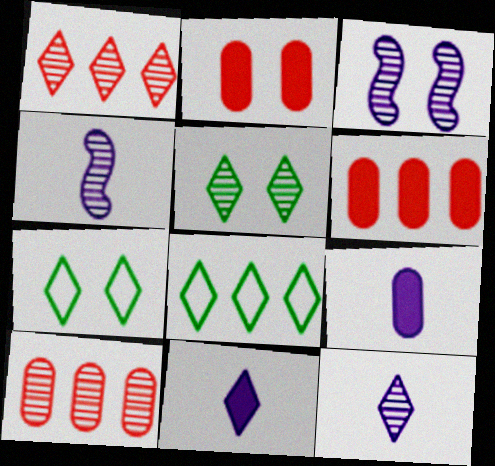[[1, 5, 12], 
[1, 7, 11], 
[2, 3, 7], 
[2, 4, 8], 
[4, 5, 10], 
[4, 6, 7]]